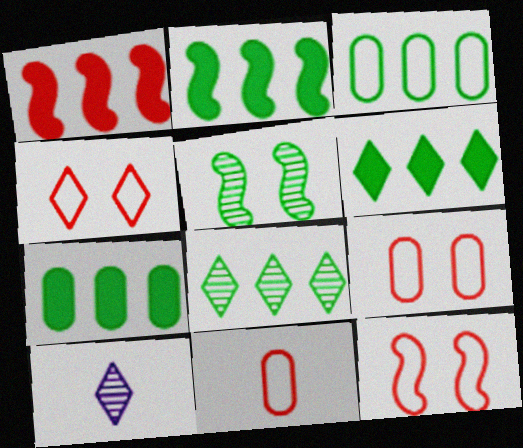[[2, 3, 8], 
[2, 6, 7], 
[2, 9, 10], 
[4, 6, 10], 
[4, 9, 12], 
[7, 10, 12]]